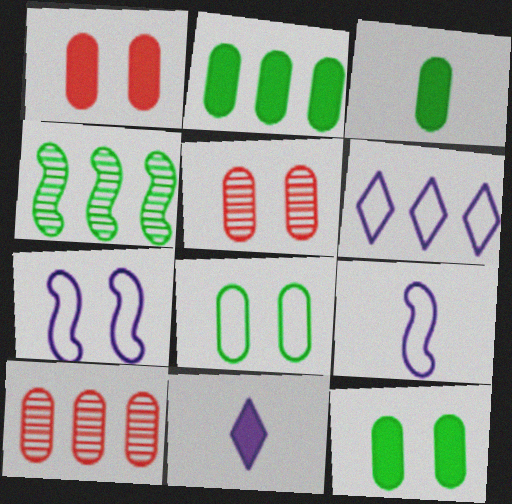[[2, 3, 12]]